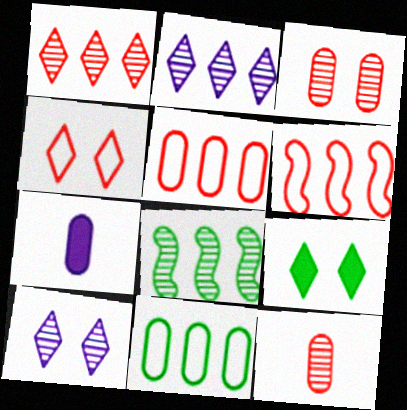[[3, 7, 11], 
[4, 7, 8], 
[4, 9, 10], 
[8, 10, 12]]